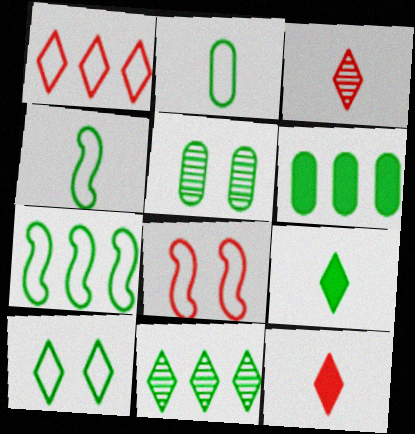[[2, 5, 6], 
[2, 7, 10], 
[5, 7, 9], 
[6, 7, 11], 
[9, 10, 11]]